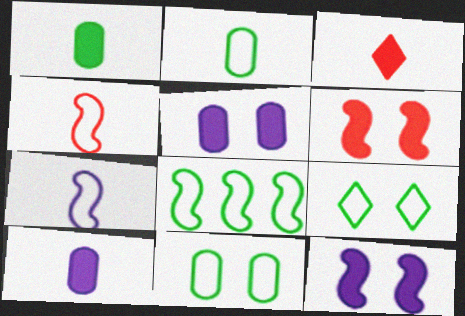[[2, 8, 9]]